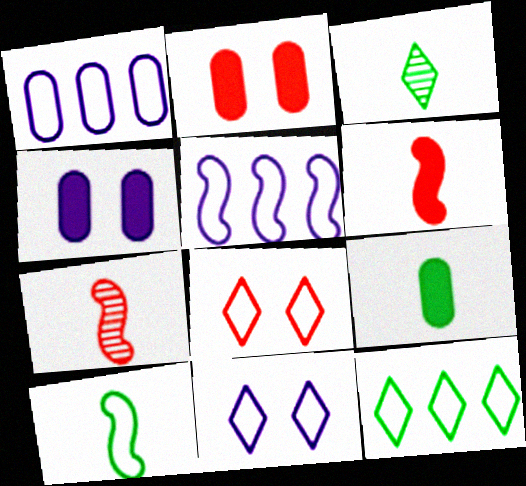[[1, 8, 10], 
[2, 3, 5], 
[3, 9, 10], 
[4, 7, 12]]